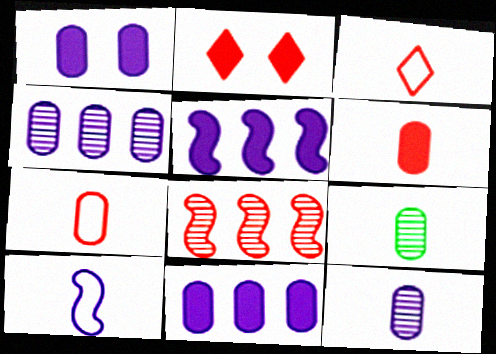[[2, 7, 8]]